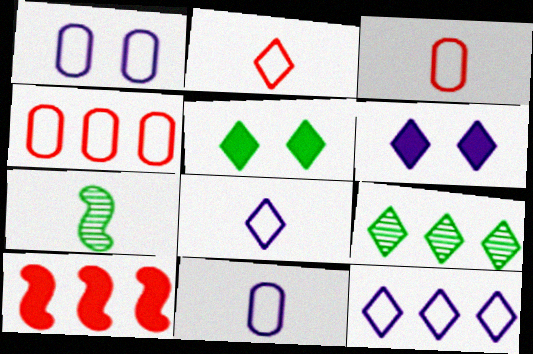[[2, 6, 9], 
[4, 6, 7]]